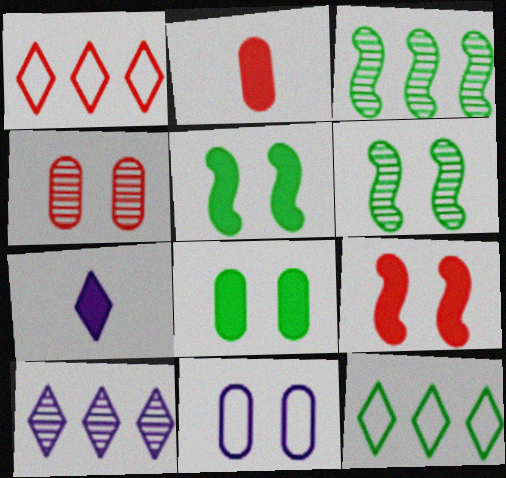[[4, 8, 11]]